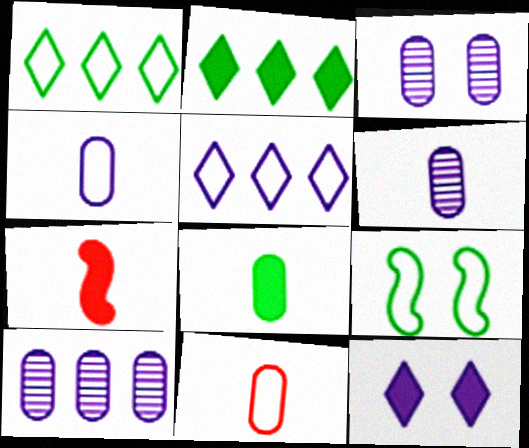[[1, 3, 7], 
[3, 6, 10], 
[5, 9, 11], 
[6, 8, 11]]